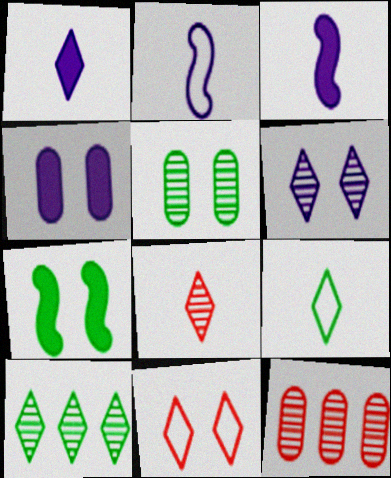[[1, 8, 9], 
[1, 10, 11], 
[6, 8, 10]]